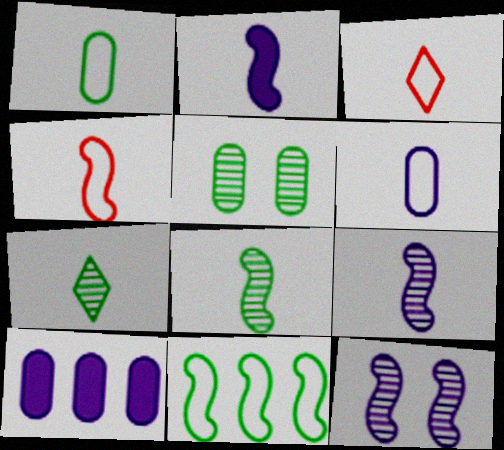[[2, 4, 8]]